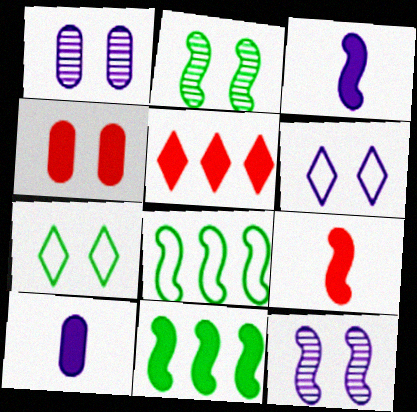[[2, 4, 6], 
[4, 5, 9], 
[4, 7, 12], 
[8, 9, 12]]